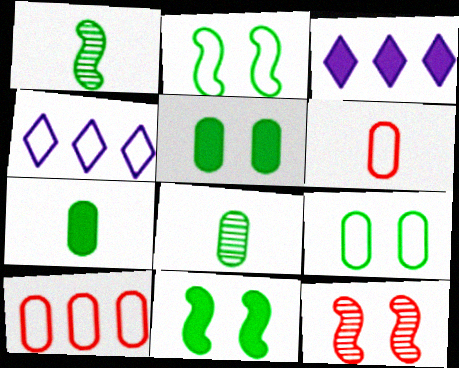[[2, 4, 6], 
[4, 7, 12]]